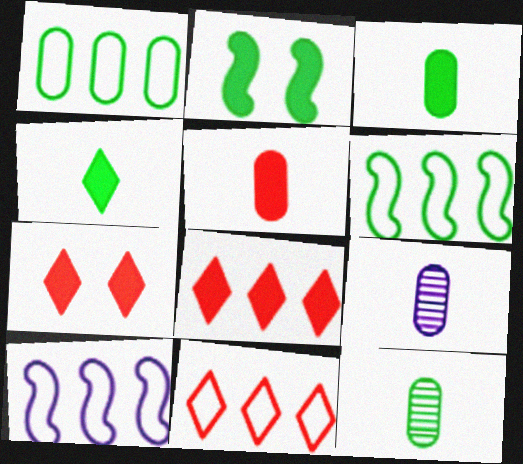[[1, 10, 11], 
[2, 9, 11], 
[6, 7, 9], 
[7, 10, 12]]